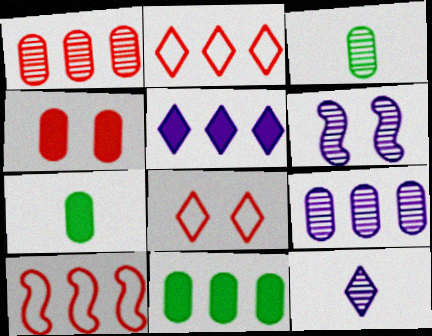[[2, 6, 7], 
[6, 9, 12]]